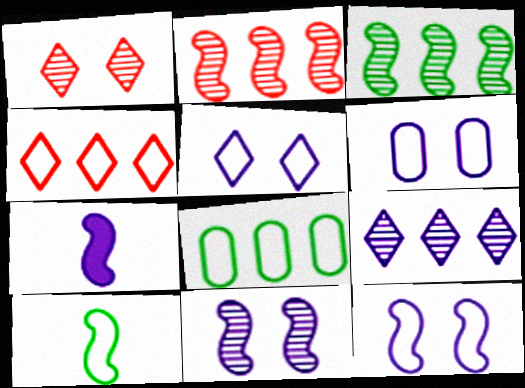[[1, 7, 8], 
[4, 6, 10], 
[5, 6, 12], 
[6, 7, 9]]